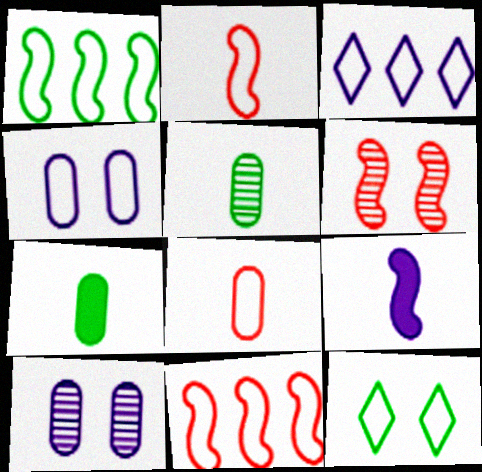[[1, 6, 9], 
[3, 6, 7], 
[3, 9, 10]]